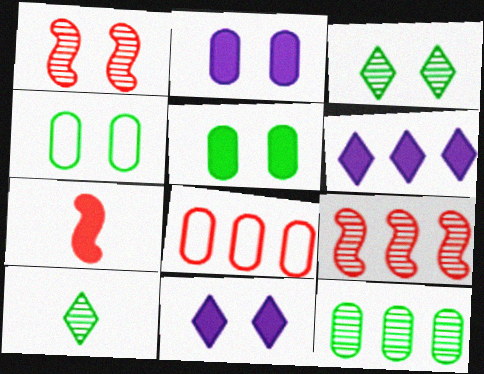[[1, 4, 11], 
[5, 6, 7]]